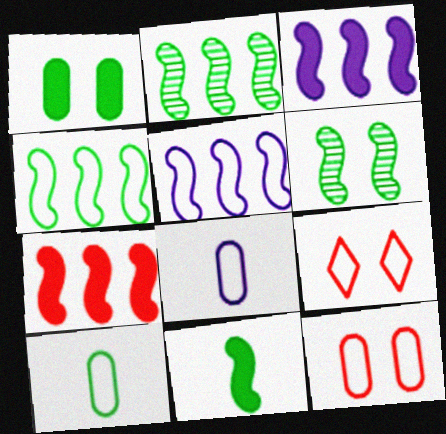[[2, 5, 7], 
[4, 6, 11], 
[4, 8, 9], 
[5, 9, 10]]